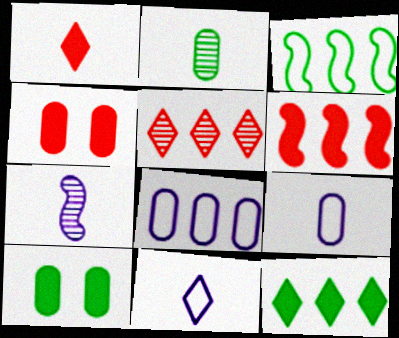[[1, 4, 6], 
[2, 4, 8]]